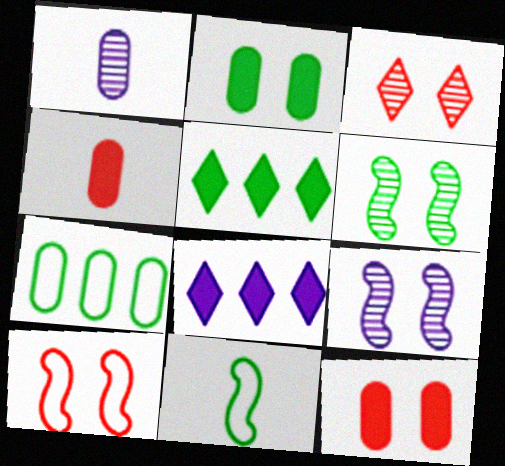[[1, 5, 10], 
[1, 7, 12], 
[3, 10, 12]]